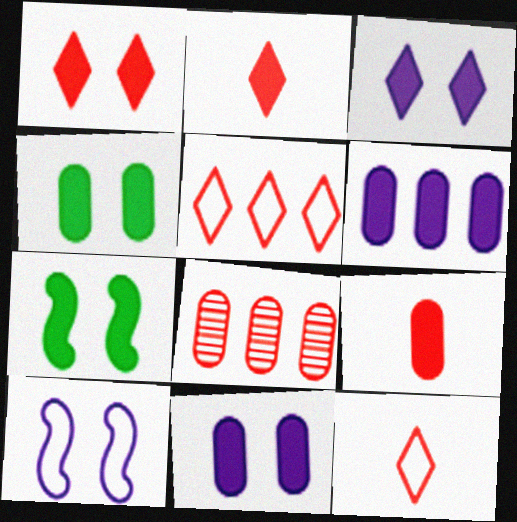[[1, 7, 11], 
[2, 6, 7], 
[4, 6, 9]]